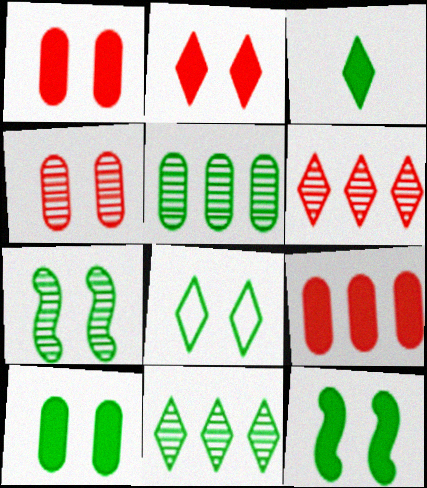[[3, 8, 11], 
[7, 8, 10]]